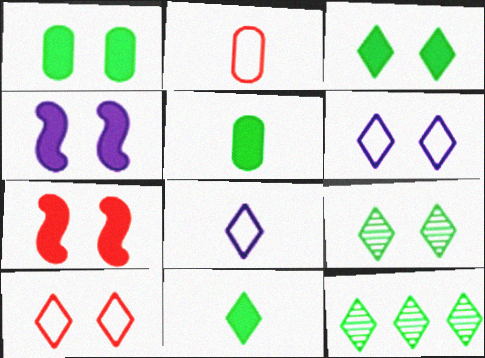[[2, 4, 12]]